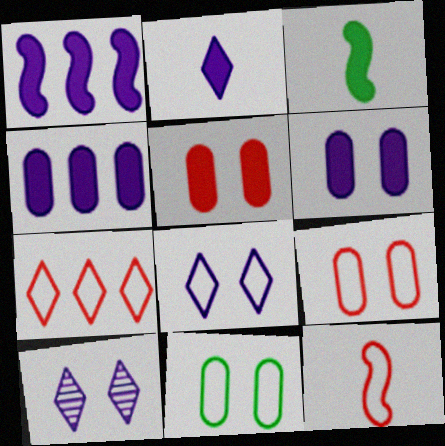[[1, 2, 6], 
[7, 9, 12]]